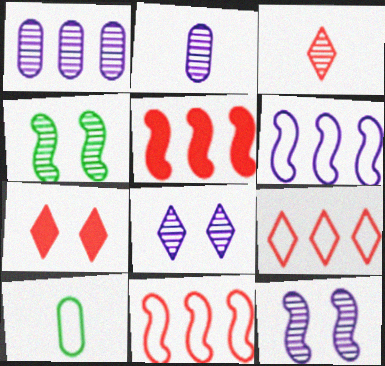[[1, 3, 4], 
[3, 7, 9], 
[5, 8, 10]]